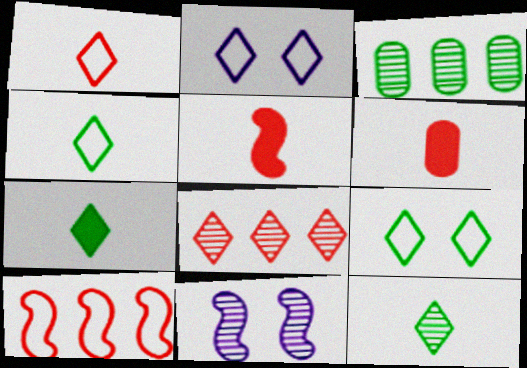[[2, 3, 5], 
[2, 7, 8], 
[4, 7, 12]]